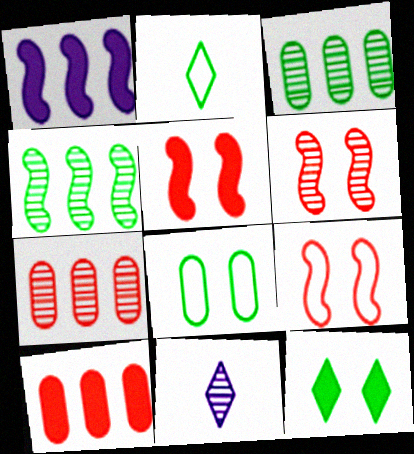[[3, 6, 11], 
[5, 6, 9]]